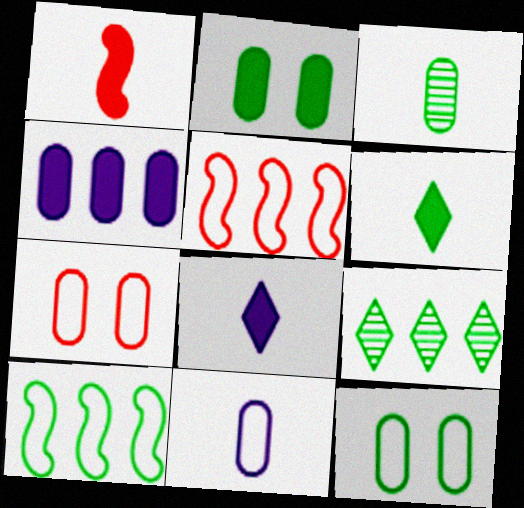[[3, 4, 7], 
[4, 5, 9]]